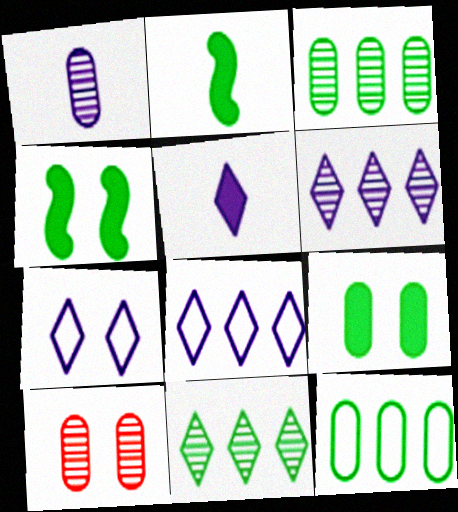[[1, 3, 10], 
[2, 8, 10], 
[4, 7, 10], 
[5, 6, 7]]